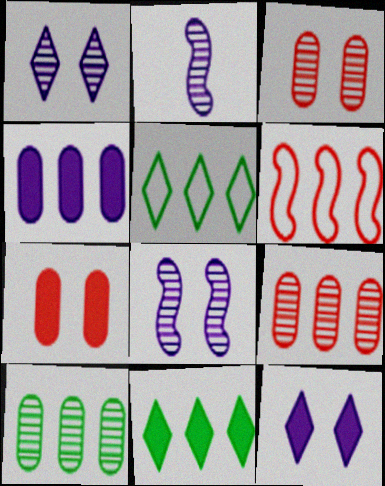[[2, 5, 7]]